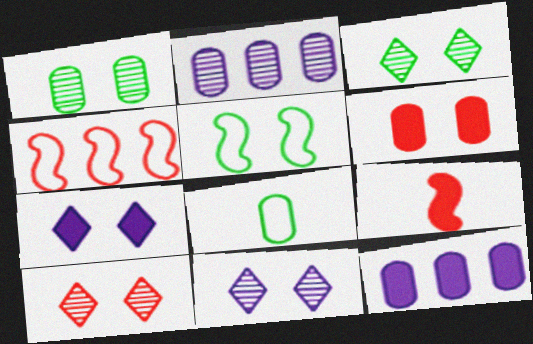[[2, 6, 8], 
[3, 10, 11], 
[5, 6, 11]]